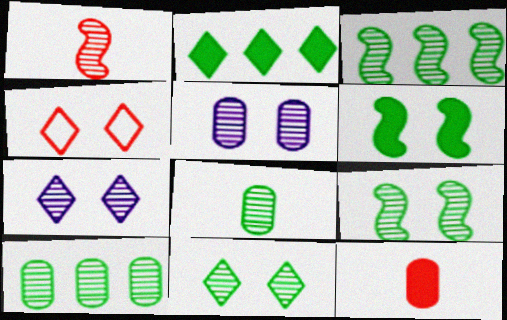[[1, 7, 10], 
[3, 8, 11], 
[4, 5, 6]]